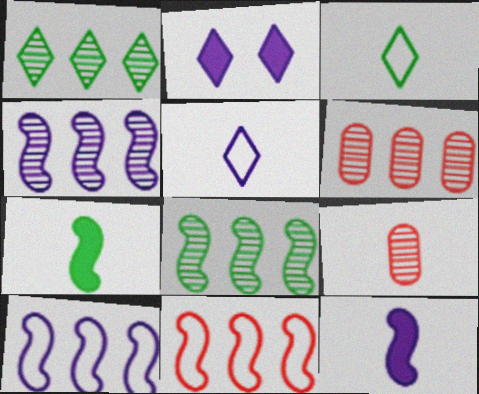[[1, 4, 6], 
[3, 9, 12], 
[5, 7, 9]]